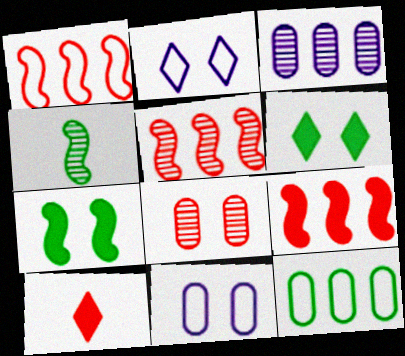[[1, 5, 9], 
[1, 8, 10], 
[2, 7, 8], 
[4, 6, 12]]